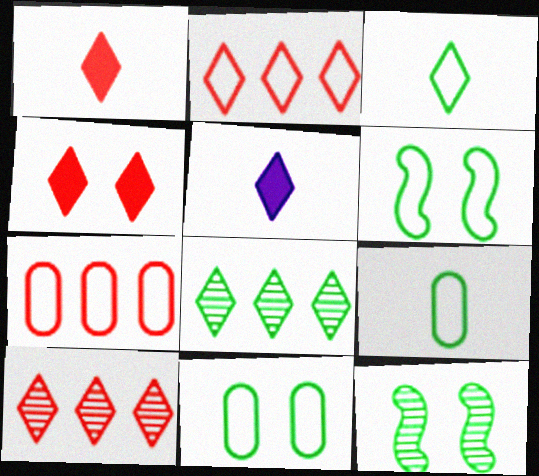[[5, 7, 12]]